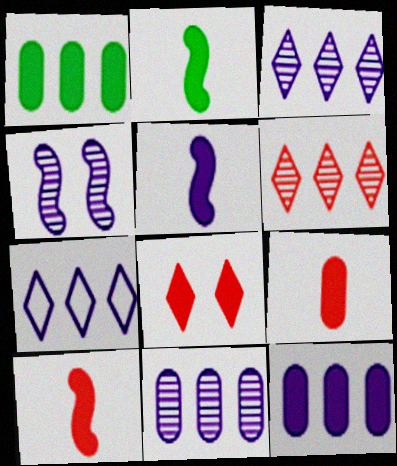[[1, 5, 8], 
[2, 5, 10], 
[2, 8, 12]]